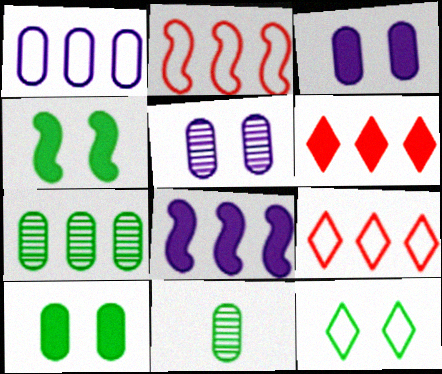[[7, 8, 9]]